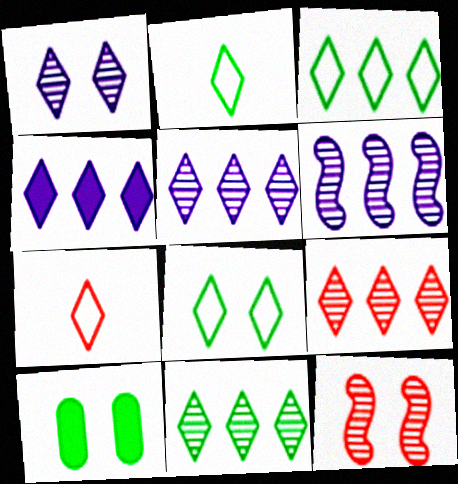[[2, 3, 8], 
[3, 4, 9], 
[5, 9, 11], 
[6, 7, 10]]